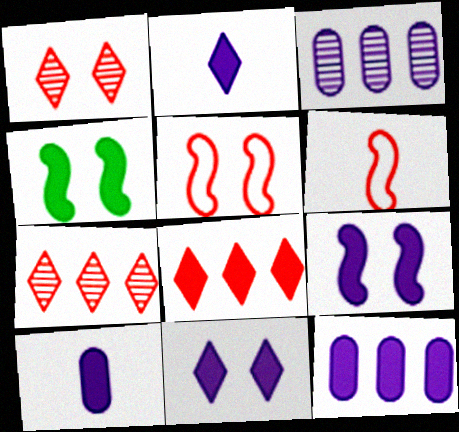[[2, 9, 12], 
[4, 8, 10]]